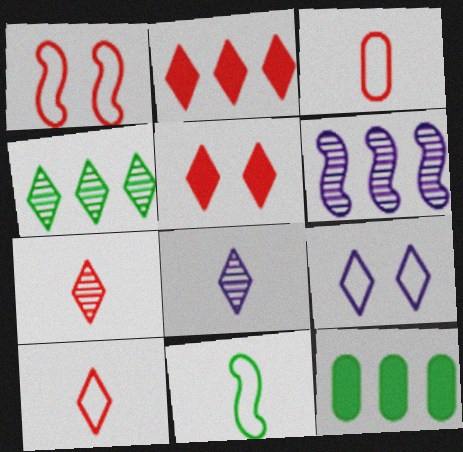[[1, 8, 12]]